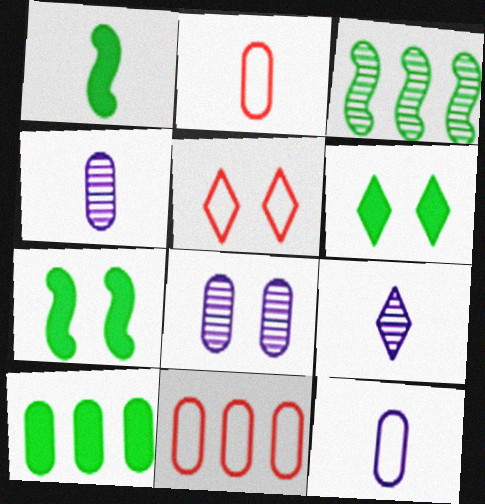[[1, 2, 9], 
[1, 6, 10], 
[2, 8, 10], 
[5, 7, 8], 
[7, 9, 11]]